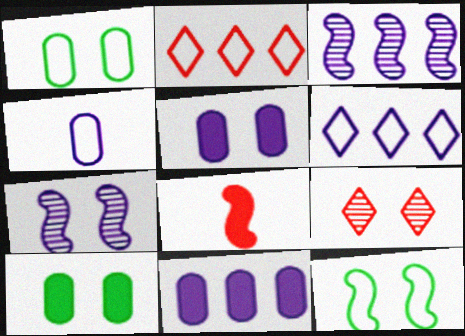[[2, 4, 12], 
[3, 6, 11], 
[3, 8, 12], 
[5, 9, 12]]